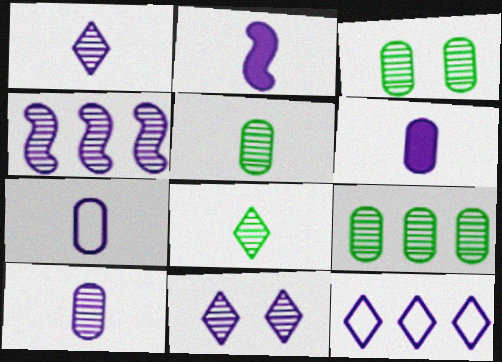[[1, 2, 7], 
[3, 5, 9], 
[4, 10, 11], 
[6, 7, 10]]